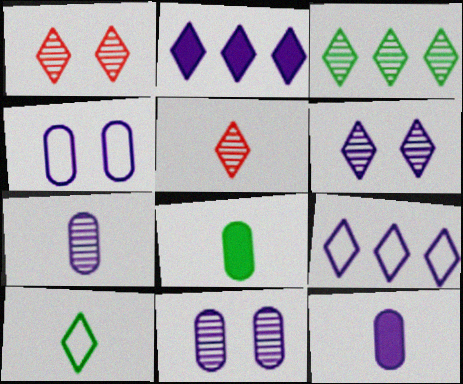[[1, 2, 10], 
[3, 5, 6]]